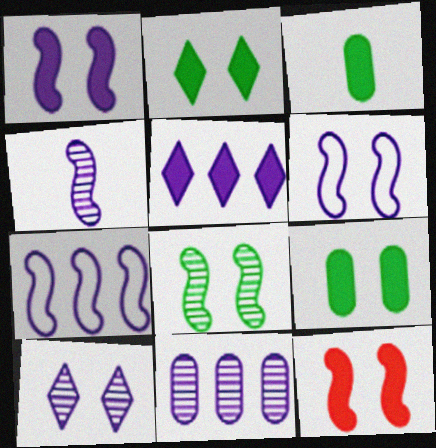[[1, 4, 7], 
[3, 5, 12], 
[4, 10, 11], 
[5, 7, 11], 
[6, 8, 12]]